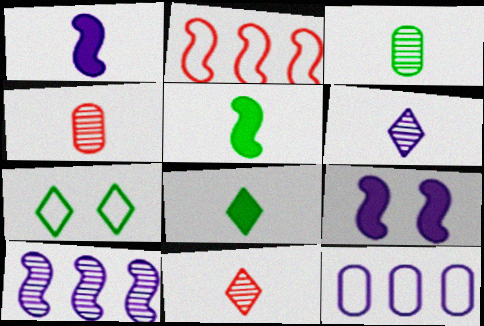[[6, 9, 12]]